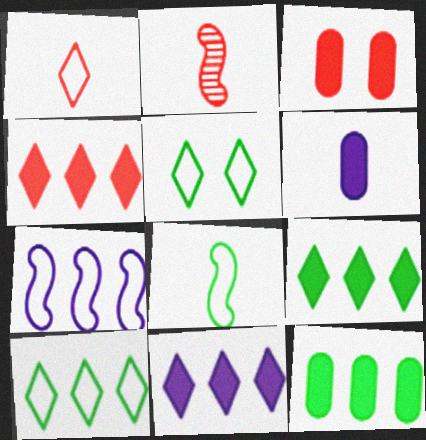[[3, 6, 12], 
[4, 9, 11]]